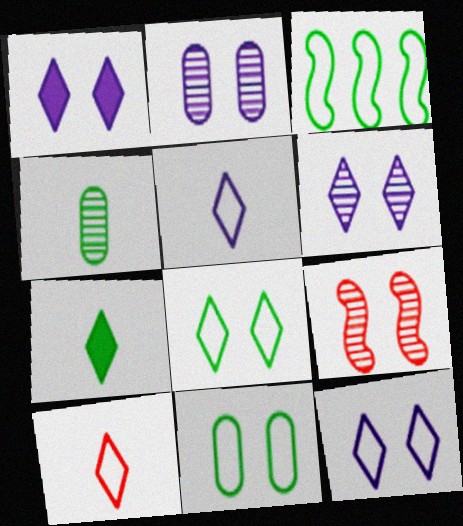[[1, 6, 12], 
[1, 9, 11]]